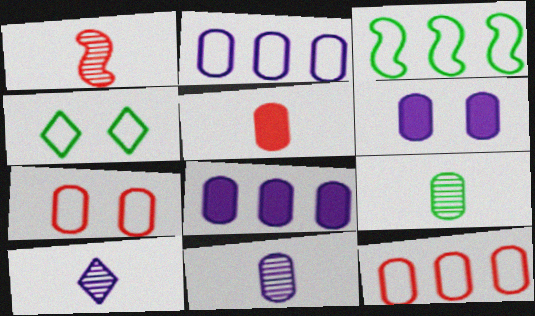[[1, 4, 8], 
[1, 9, 10], 
[2, 6, 11], 
[6, 9, 12], 
[7, 8, 9]]